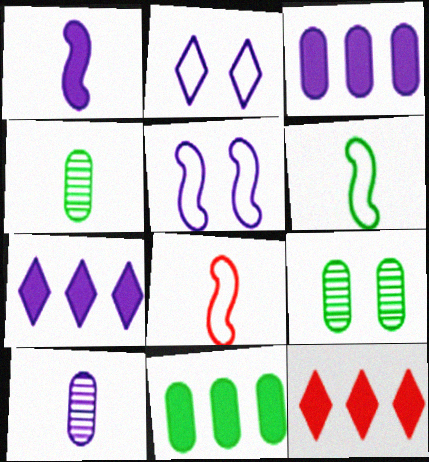[[4, 5, 12], 
[5, 7, 10], 
[7, 8, 9]]